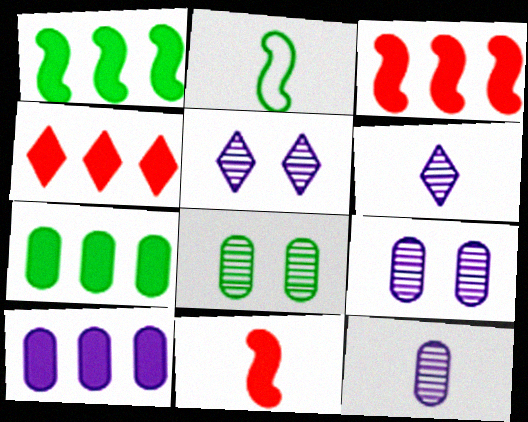[[1, 4, 10], 
[2, 4, 9]]